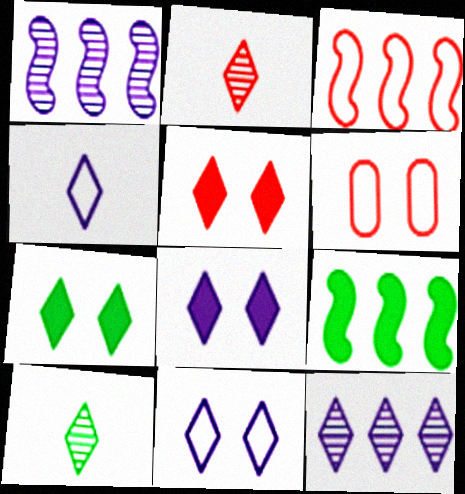[[1, 3, 9], 
[4, 8, 12], 
[5, 7, 8]]